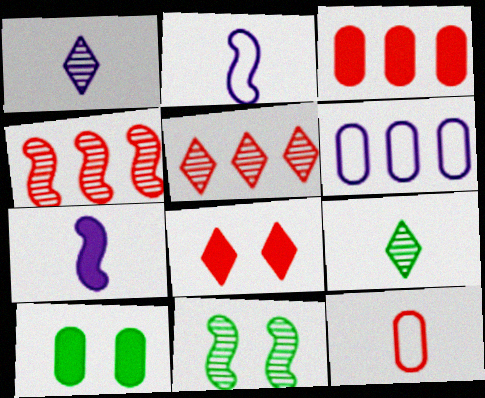[[2, 5, 10], 
[4, 8, 12], 
[7, 9, 12]]